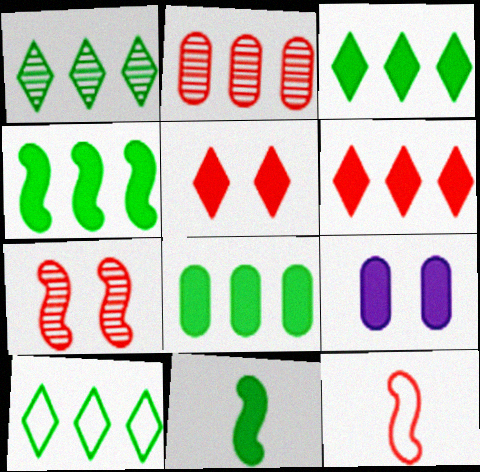[[1, 3, 10], 
[1, 9, 12], 
[2, 5, 12], 
[3, 4, 8], 
[6, 9, 11]]